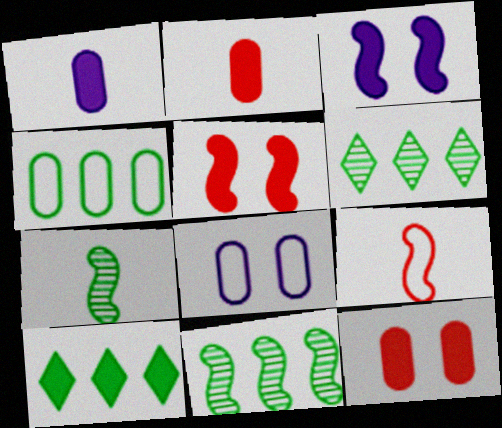[[1, 5, 10], 
[2, 3, 10], 
[3, 9, 11], 
[4, 10, 11]]